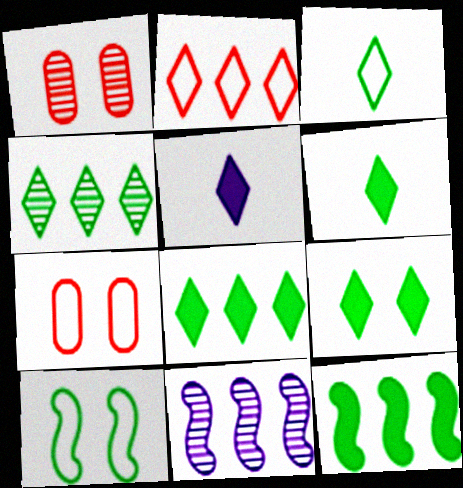[[3, 4, 9], 
[6, 7, 11], 
[6, 8, 9]]